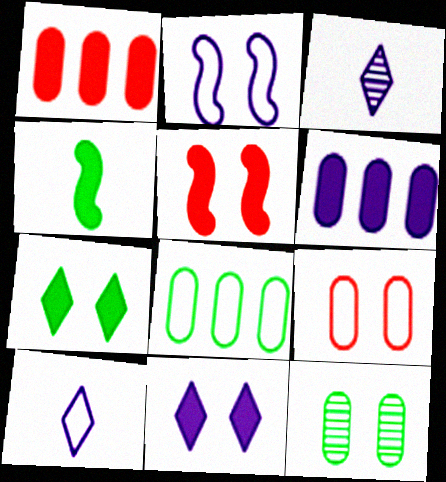[[1, 4, 11], 
[2, 3, 6], 
[3, 5, 8]]